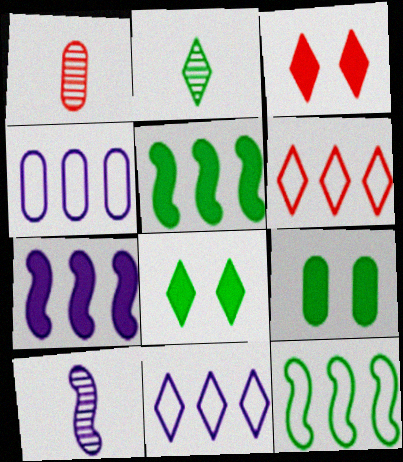[[1, 2, 10], 
[1, 4, 9], 
[2, 3, 11], 
[2, 9, 12], 
[4, 6, 12], 
[6, 9, 10]]